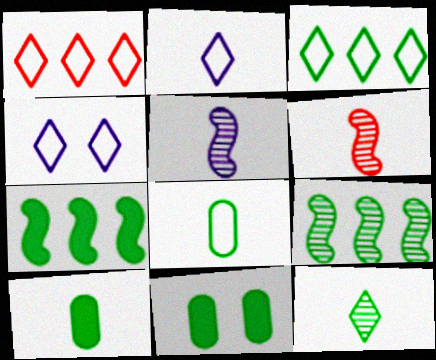[[1, 5, 11], 
[2, 6, 10]]